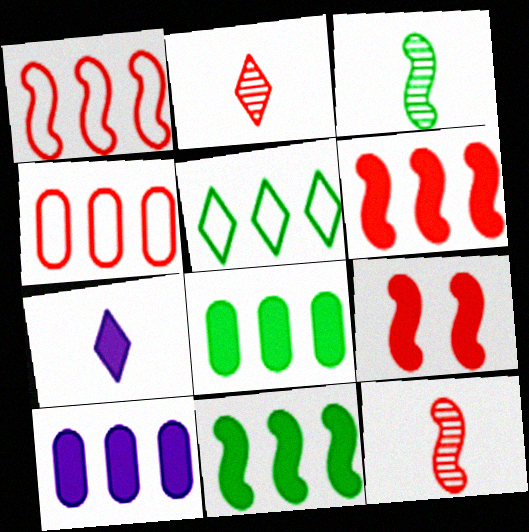[[1, 9, 12], 
[2, 4, 9], 
[7, 8, 9]]